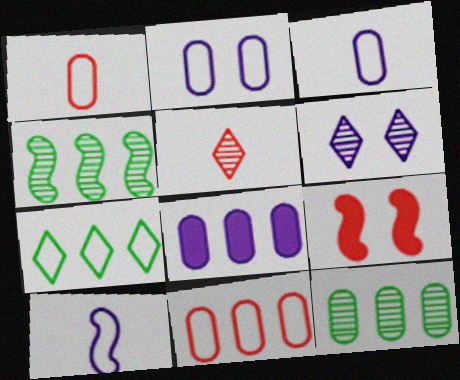[[4, 9, 10], 
[5, 9, 11], 
[6, 8, 10], 
[8, 11, 12]]